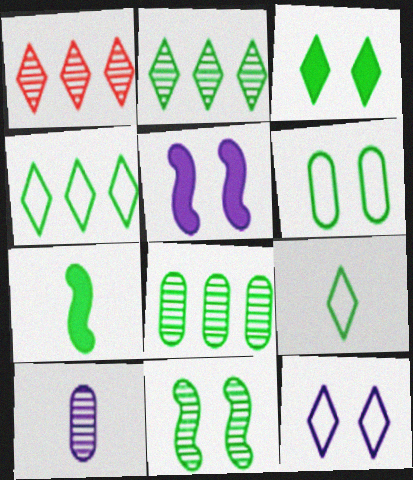[[1, 10, 11], 
[2, 3, 9], 
[2, 6, 7], 
[3, 6, 11]]